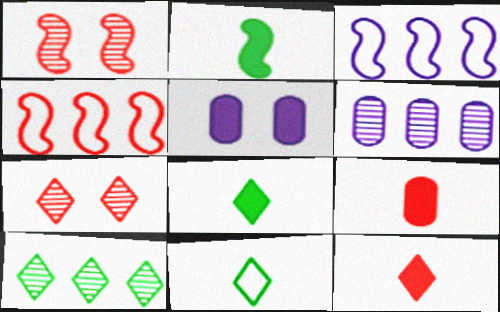[[1, 2, 3], 
[4, 7, 9]]